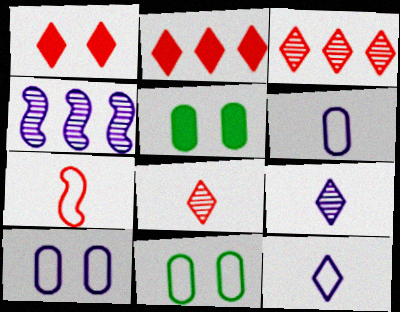[]